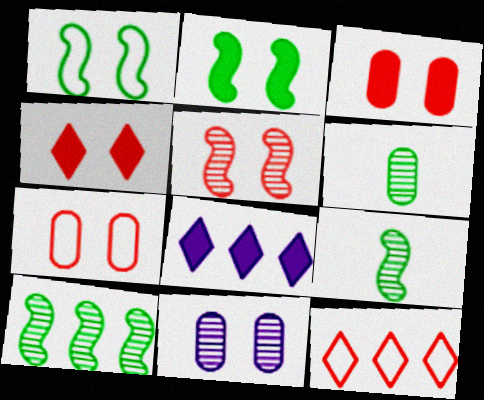[[1, 4, 11], 
[4, 5, 7], 
[7, 8, 9]]